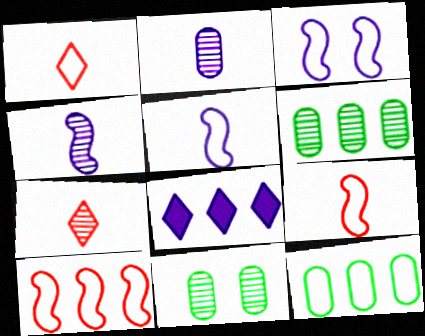[[1, 3, 12], 
[2, 3, 8], 
[6, 8, 10], 
[8, 9, 11]]